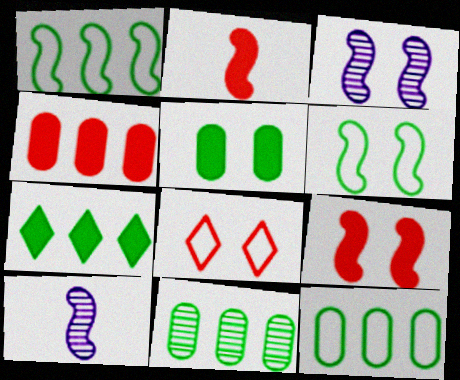[[1, 2, 3], 
[1, 7, 11], 
[1, 9, 10], 
[3, 5, 8], 
[3, 6, 9]]